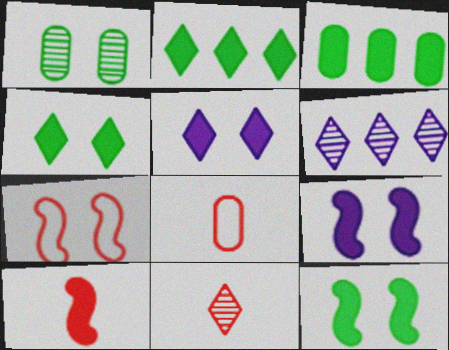[[1, 5, 7], 
[3, 5, 10], 
[6, 8, 12], 
[8, 10, 11]]